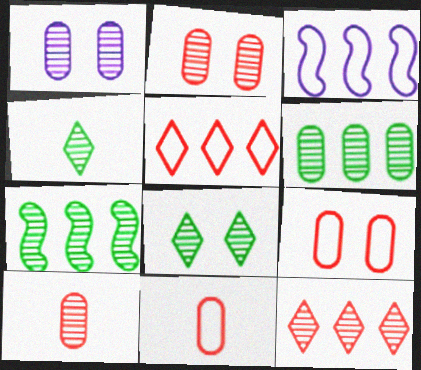[[1, 6, 10]]